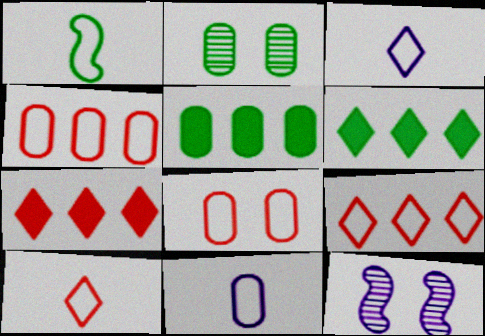[[1, 2, 6], 
[1, 10, 11], 
[5, 10, 12]]